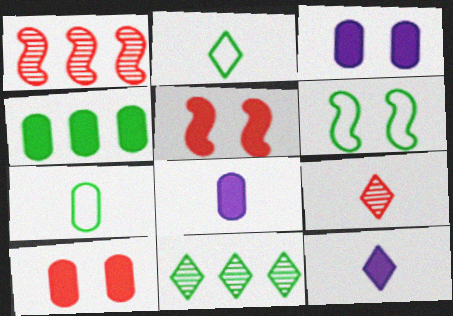[[1, 2, 3], 
[2, 9, 12], 
[4, 5, 12], 
[4, 8, 10]]